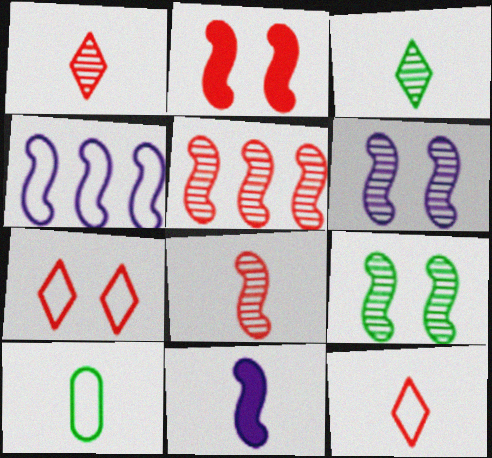[[1, 10, 11], 
[4, 6, 11], 
[4, 7, 10]]